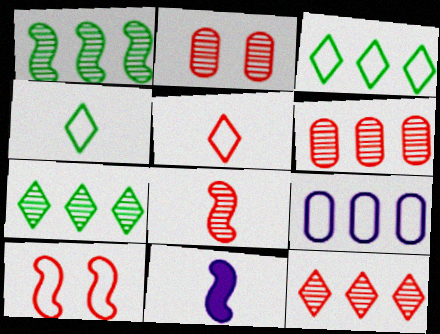[[1, 10, 11], 
[2, 3, 11], 
[2, 8, 12], 
[4, 9, 10]]